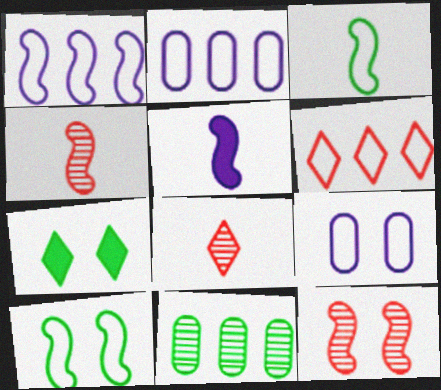[[2, 4, 7], 
[3, 4, 5], 
[3, 6, 9], 
[3, 7, 11], 
[7, 9, 12]]